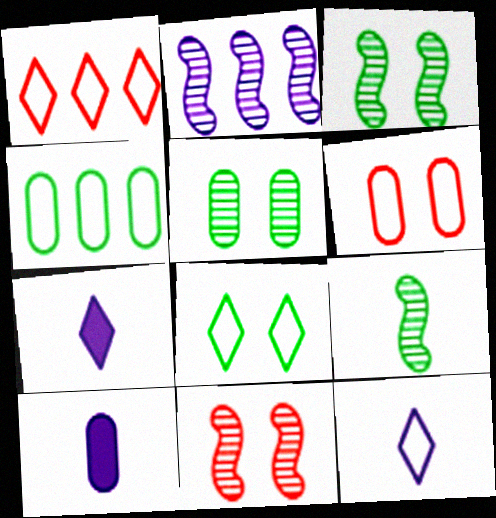[[1, 3, 10], 
[1, 8, 12], 
[2, 9, 11], 
[4, 7, 11]]